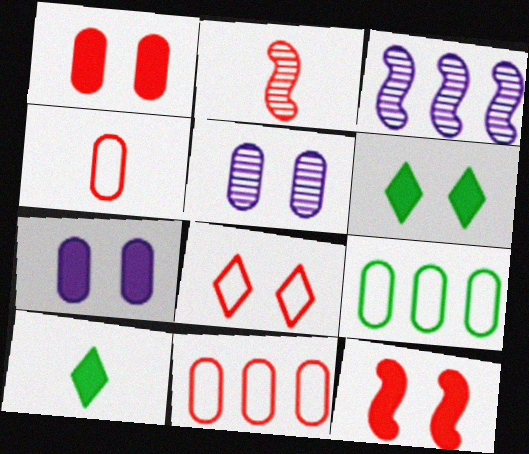[[3, 4, 6], 
[6, 7, 12]]